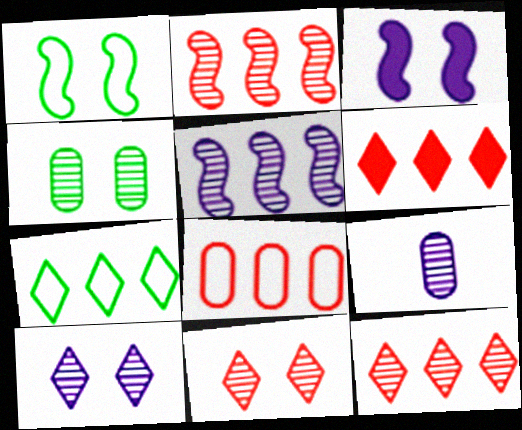[[1, 6, 9], 
[2, 6, 8], 
[5, 9, 10]]